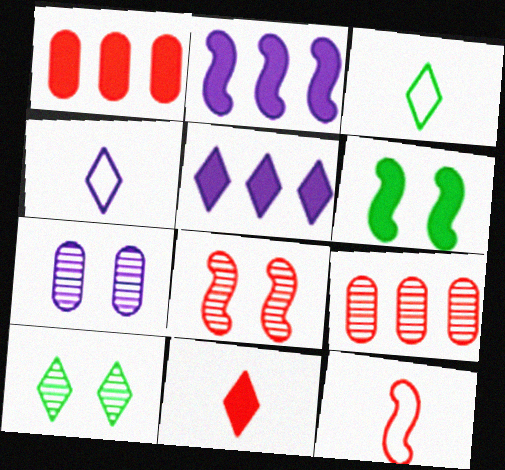[[2, 4, 7], 
[4, 6, 9], 
[7, 8, 10]]